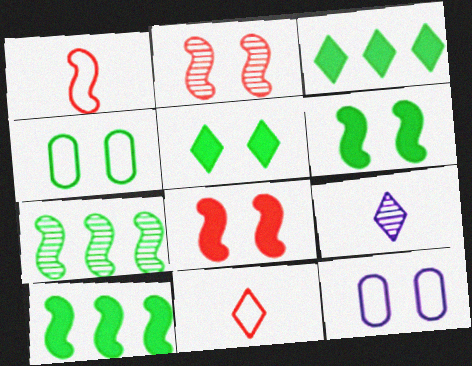[[2, 5, 12]]